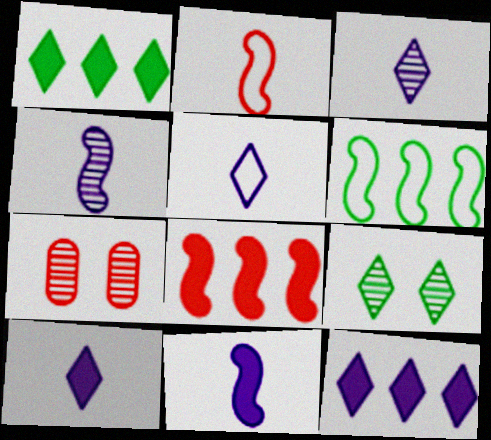[[3, 5, 10], 
[6, 7, 10]]